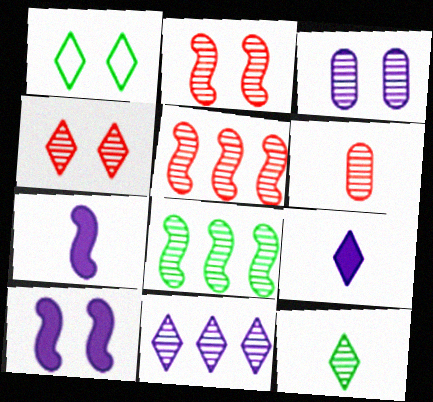[[3, 5, 12], 
[4, 5, 6], 
[4, 11, 12]]